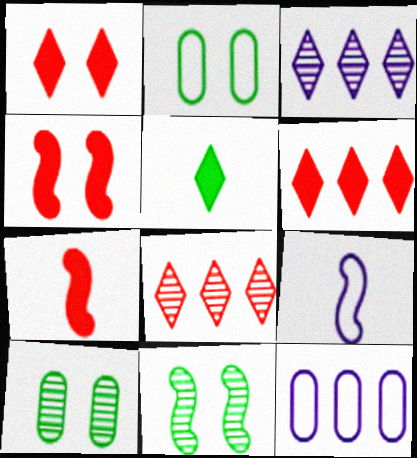[[2, 3, 7], 
[6, 9, 10]]